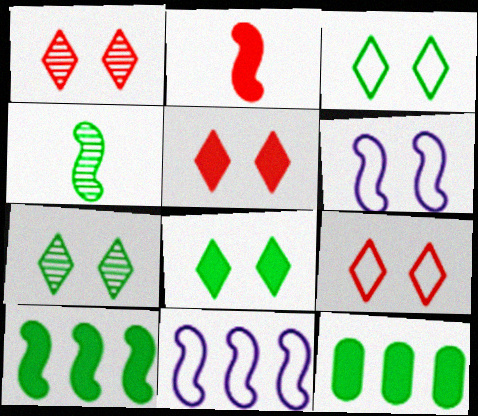[[1, 5, 9], 
[3, 4, 12], 
[3, 7, 8]]